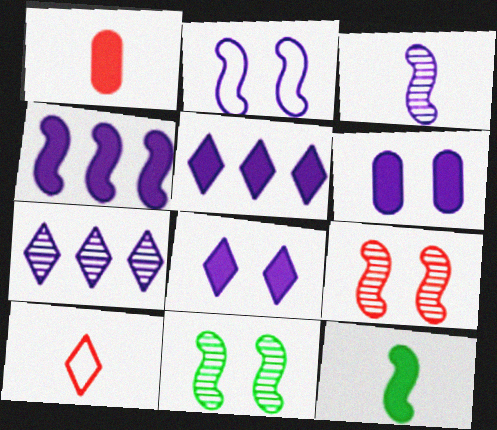[[2, 3, 4]]